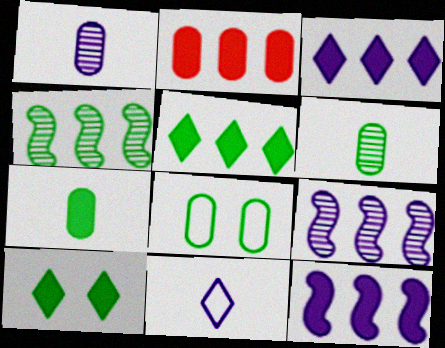[[1, 2, 8], 
[2, 5, 12]]